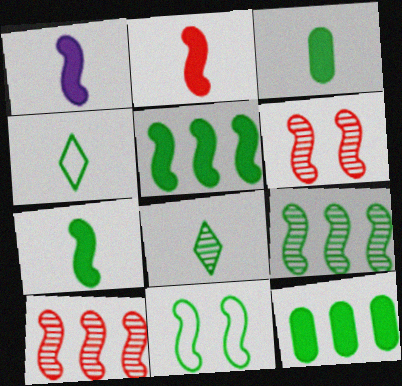[[1, 2, 7], 
[1, 10, 11], 
[7, 9, 11], 
[8, 11, 12]]